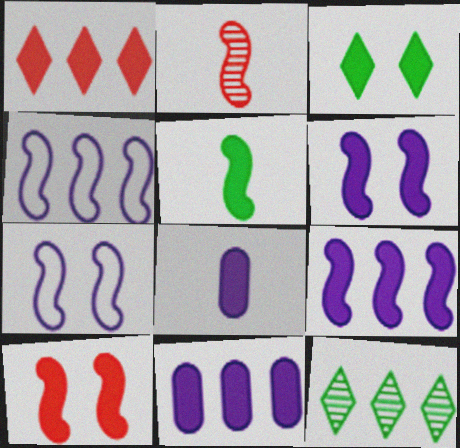[[5, 9, 10]]